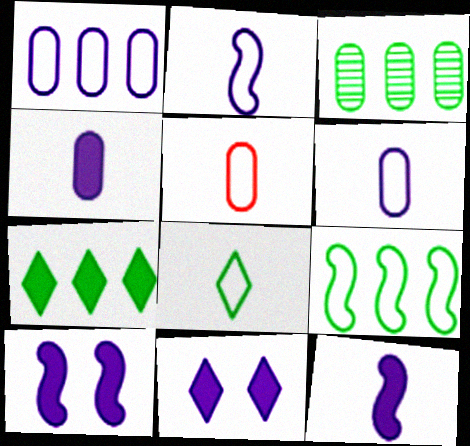[[2, 5, 8], 
[3, 7, 9]]